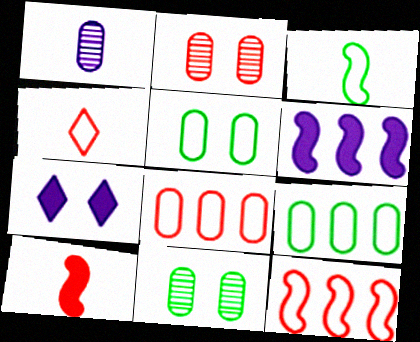[[4, 6, 11]]